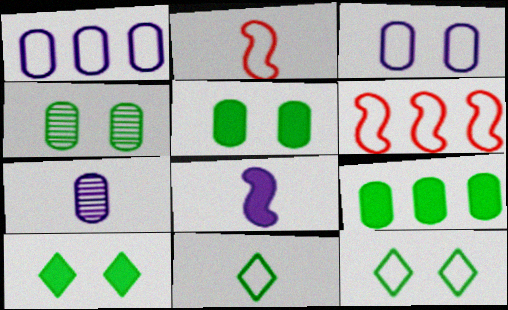[[1, 2, 12], 
[3, 6, 11], 
[6, 7, 10]]